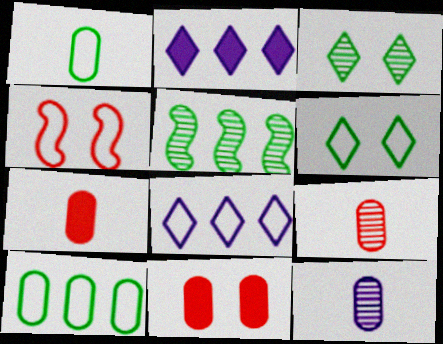[[1, 4, 8], 
[1, 7, 12], 
[10, 11, 12]]